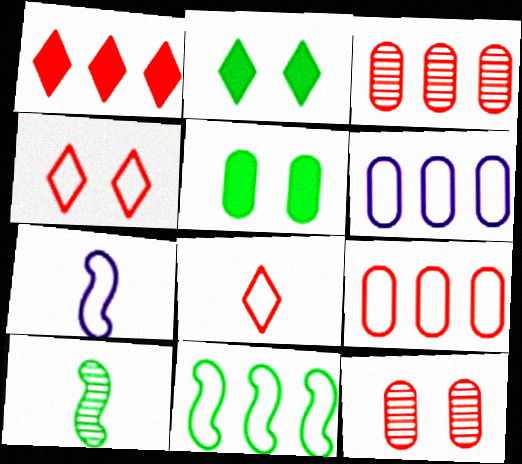[[2, 3, 7]]